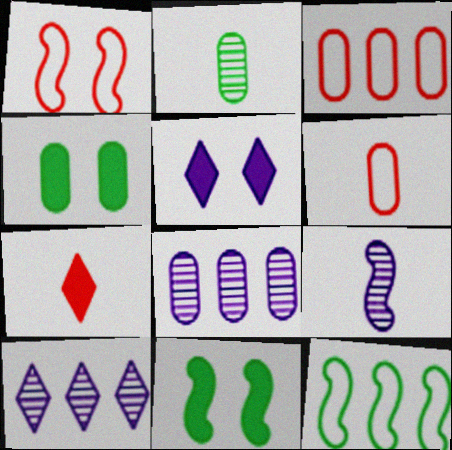[[4, 6, 8], 
[6, 10, 11]]